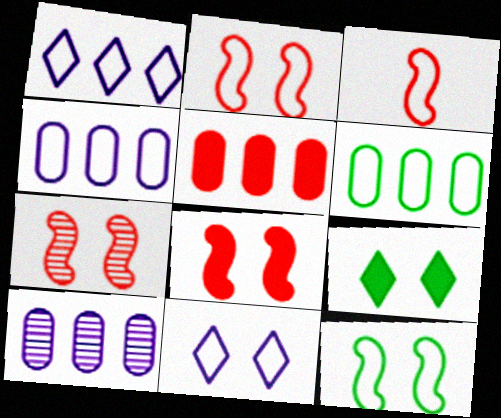[[2, 7, 8], 
[3, 6, 11], 
[3, 9, 10], 
[5, 6, 10]]